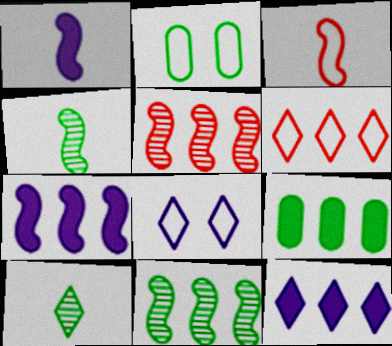[[1, 3, 4]]